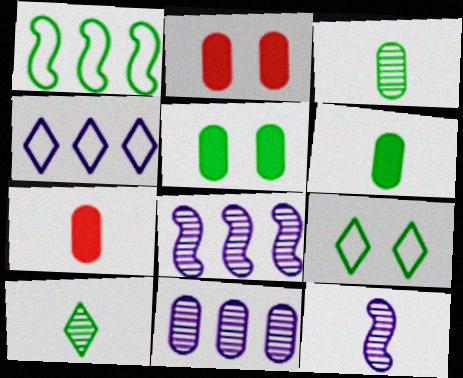[[1, 5, 10], 
[7, 8, 9]]